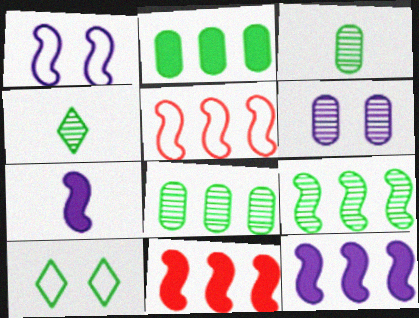[[5, 9, 12]]